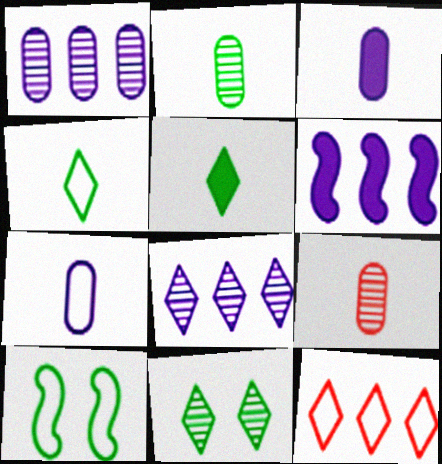[[7, 10, 12]]